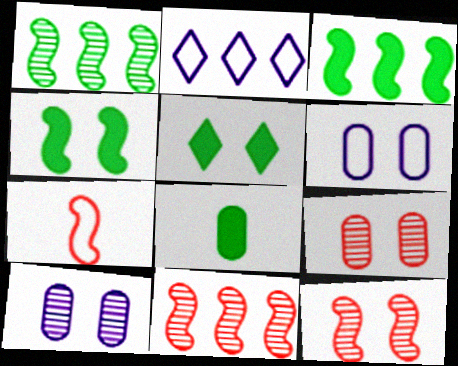[[2, 8, 12], 
[3, 5, 8], 
[5, 6, 12]]